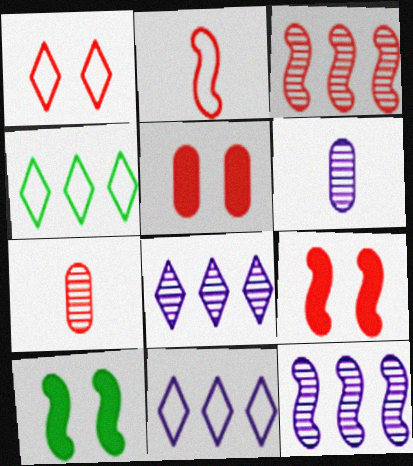[[2, 3, 9], 
[2, 10, 12], 
[4, 6, 9], 
[7, 10, 11]]